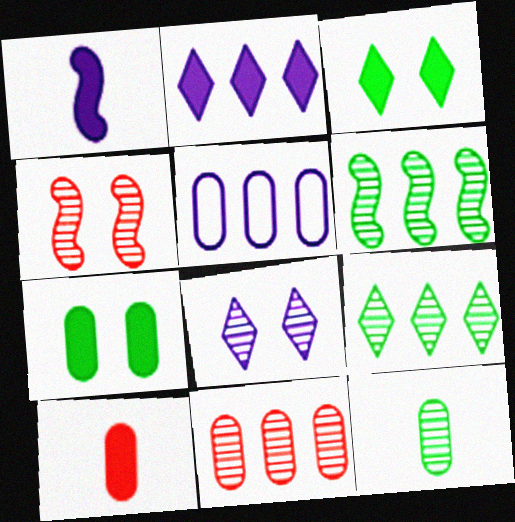[[1, 5, 8]]